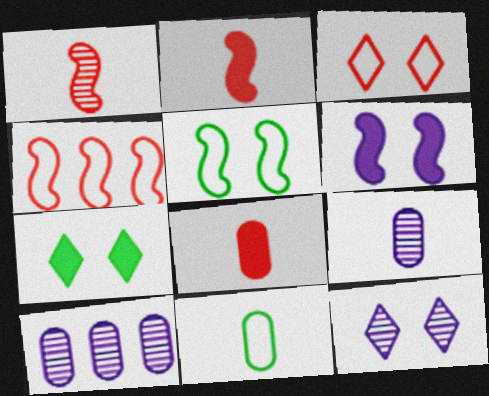[[3, 7, 12], 
[4, 7, 9], 
[8, 9, 11]]